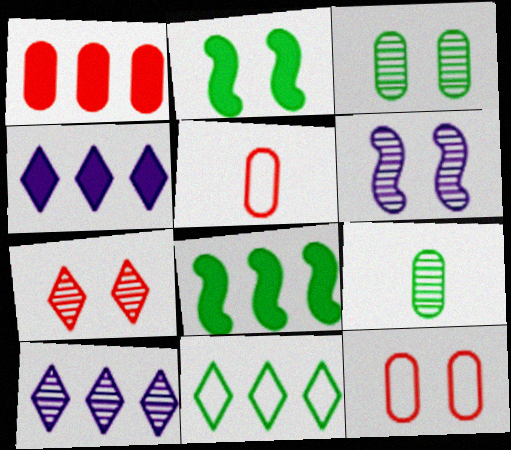[[1, 4, 8], 
[2, 5, 10], 
[2, 9, 11], 
[3, 6, 7]]